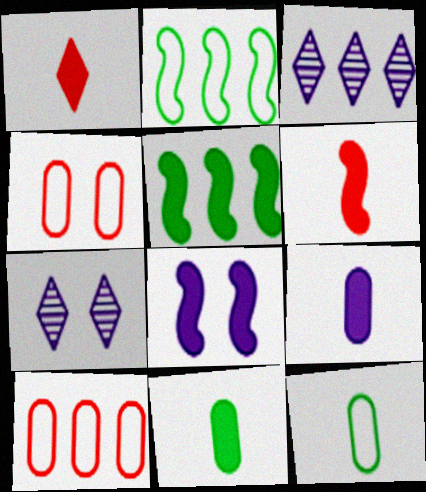[[3, 5, 10], 
[5, 6, 8]]